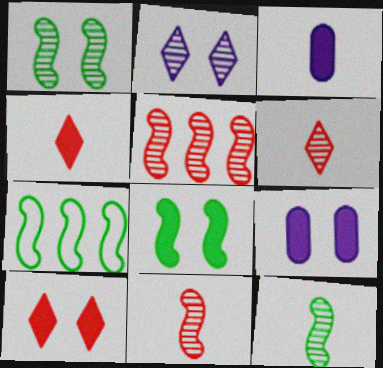[[6, 7, 9], 
[7, 8, 12], 
[8, 9, 10]]